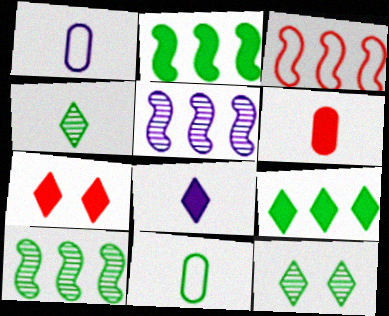[[1, 7, 10], 
[2, 3, 5], 
[2, 11, 12], 
[5, 7, 11], 
[7, 8, 9]]